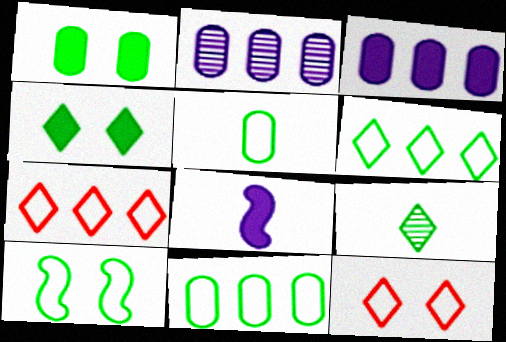[[4, 6, 9], 
[5, 6, 10]]